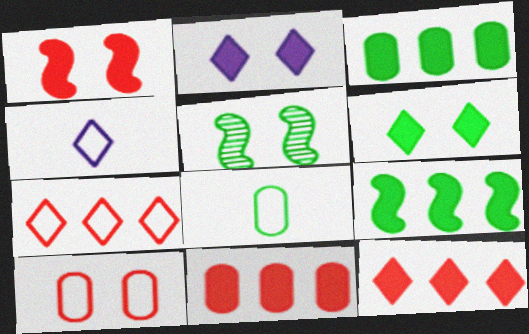[[2, 5, 10], 
[4, 5, 11]]